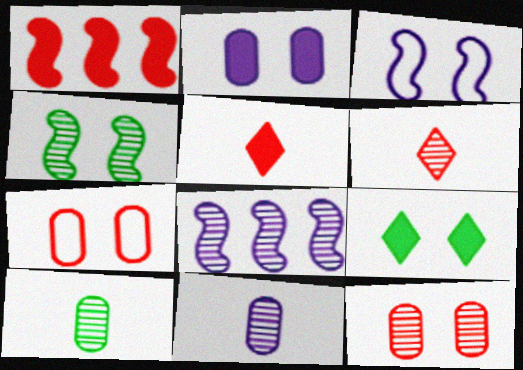[[1, 6, 7], 
[3, 9, 12]]